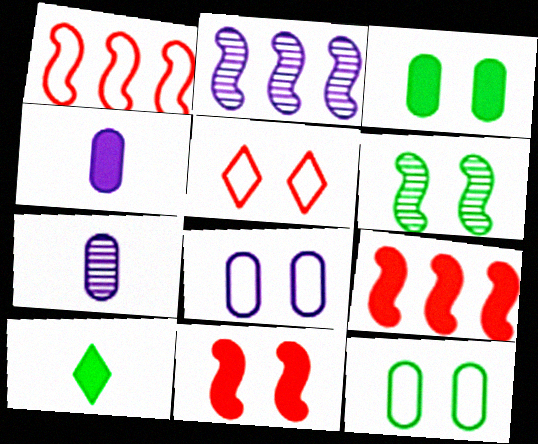[]